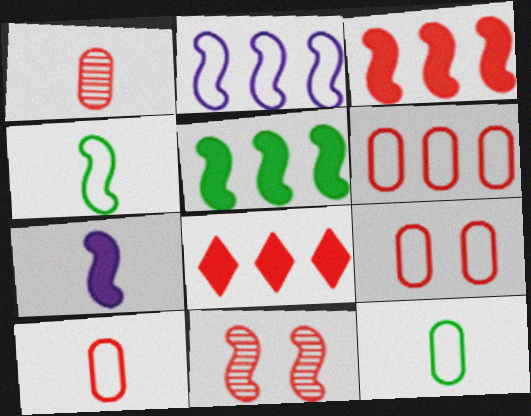[[6, 9, 10], 
[8, 10, 11]]